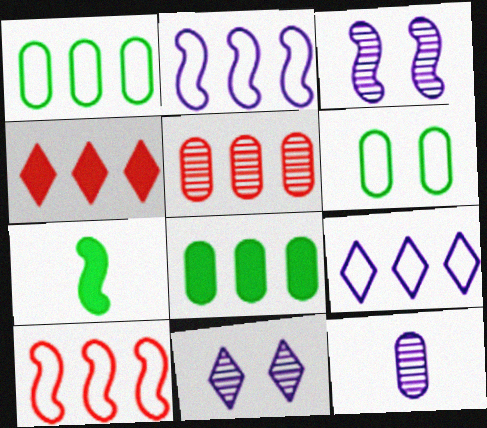[[1, 9, 10], 
[3, 7, 10], 
[4, 5, 10]]